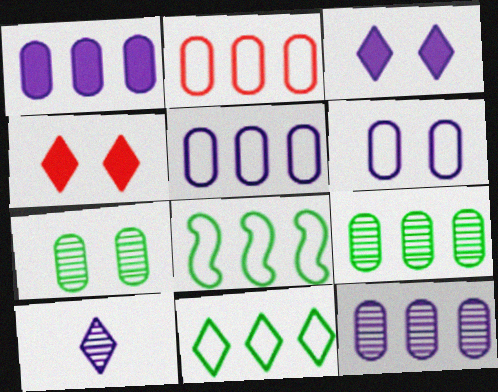[[1, 2, 9], 
[1, 5, 12], 
[4, 10, 11]]